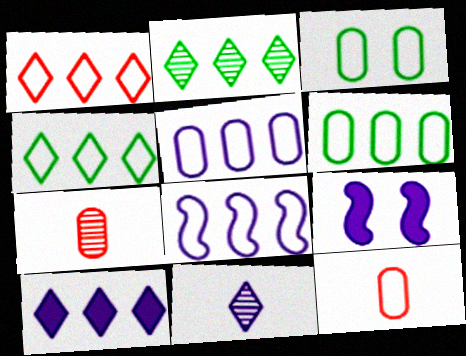[[1, 2, 10], 
[1, 6, 8], 
[2, 9, 12], 
[3, 5, 12], 
[4, 7, 9], 
[5, 9, 11]]